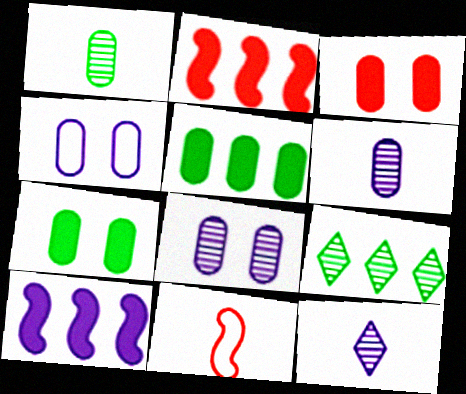[[4, 10, 12]]